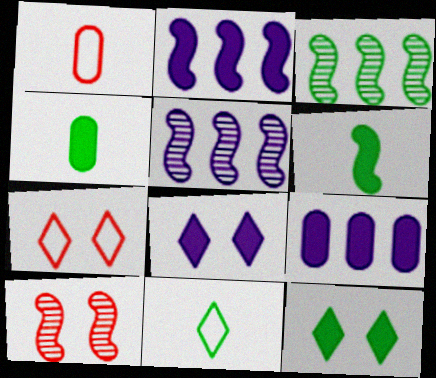[[1, 3, 8], 
[1, 5, 12], 
[4, 5, 7], 
[9, 10, 11]]